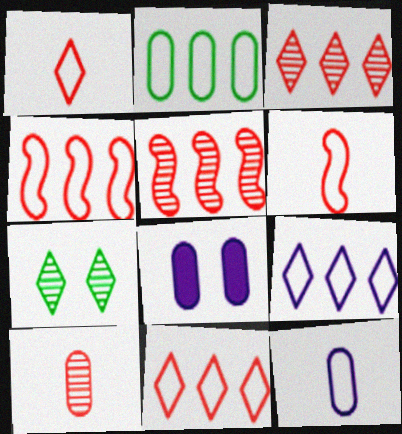[[2, 4, 9], 
[2, 8, 10]]